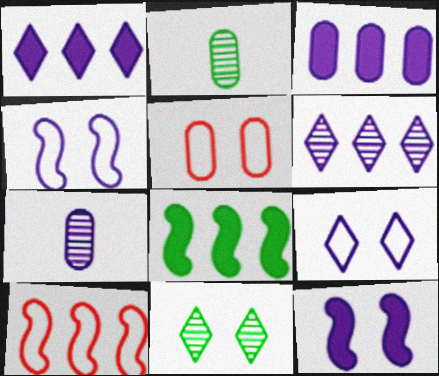[[1, 4, 7], 
[2, 3, 5], 
[5, 11, 12]]